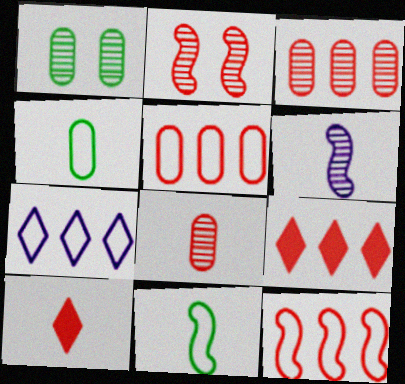[[2, 5, 10], 
[3, 9, 12], 
[4, 6, 10]]